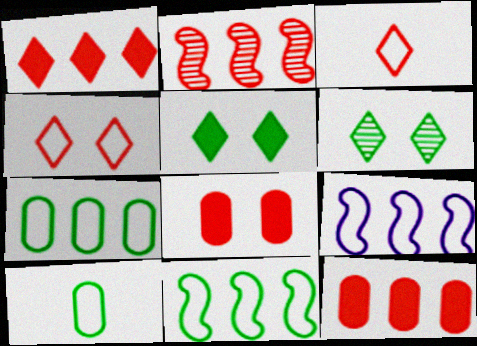[[2, 3, 8], 
[4, 9, 10]]